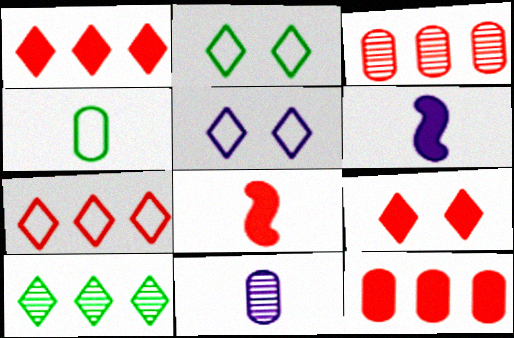[[2, 3, 6], 
[8, 9, 12]]